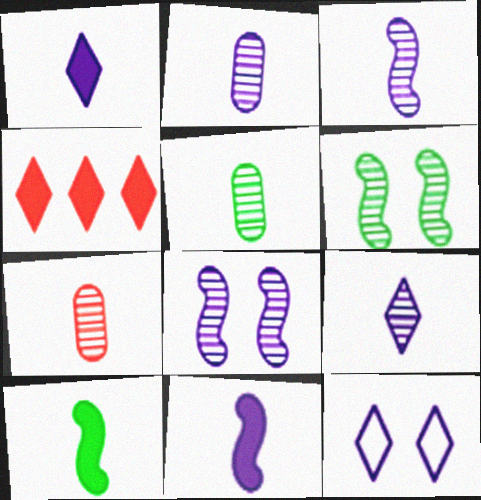[[2, 3, 9], 
[2, 5, 7]]